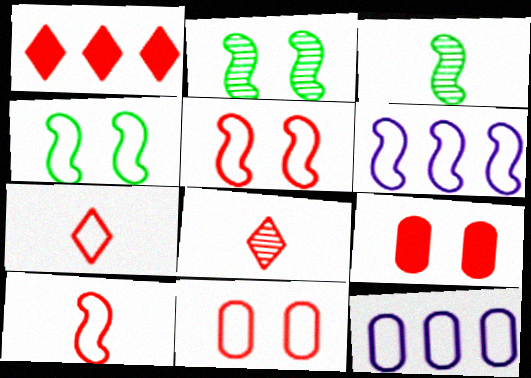[[4, 6, 10], 
[4, 7, 12]]